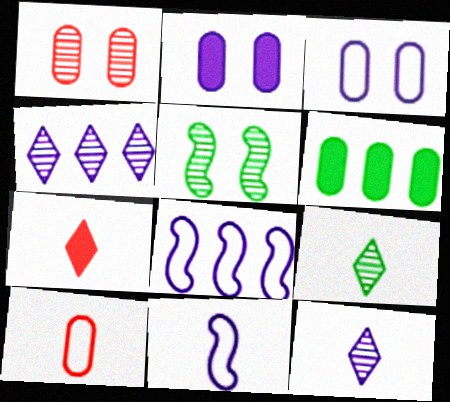[[2, 4, 11], 
[2, 8, 12]]